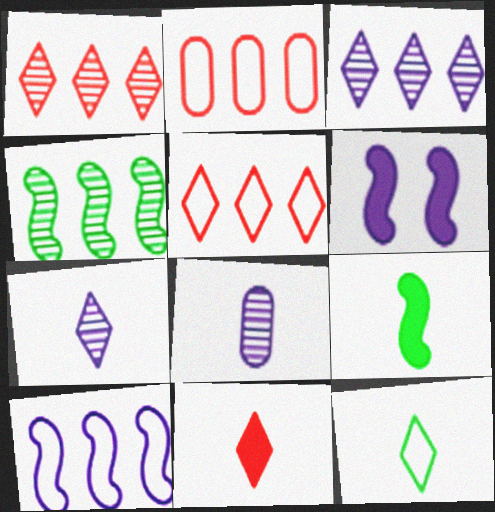[[7, 11, 12]]